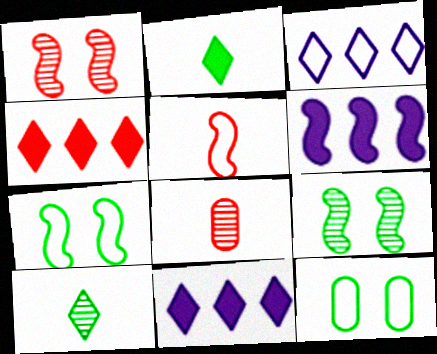[[3, 5, 12], 
[5, 6, 9], 
[7, 8, 11]]